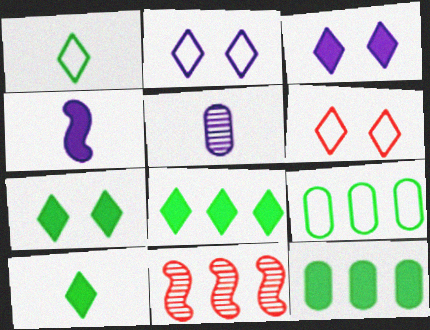[[7, 8, 10]]